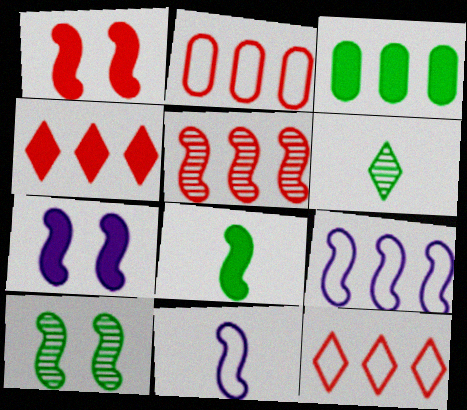[[2, 4, 5], 
[2, 6, 7]]